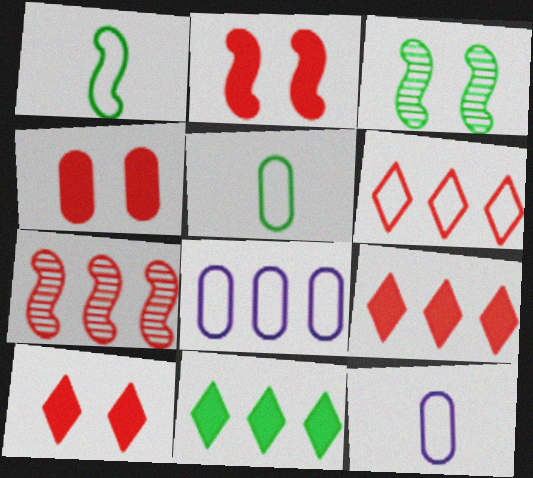[[2, 4, 10], 
[3, 5, 11], 
[3, 9, 12], 
[7, 8, 11]]